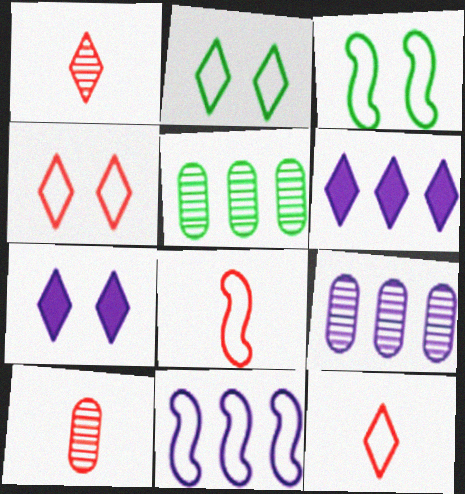[[1, 2, 6], 
[3, 6, 10], 
[3, 8, 11], 
[5, 7, 8], 
[6, 9, 11]]